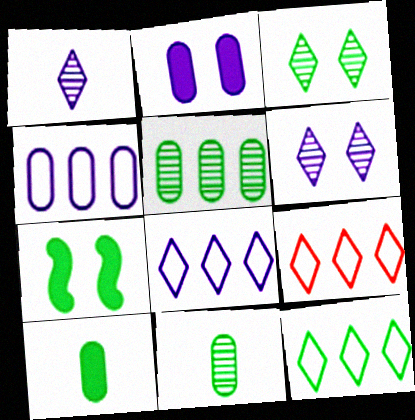[[7, 11, 12], 
[8, 9, 12]]